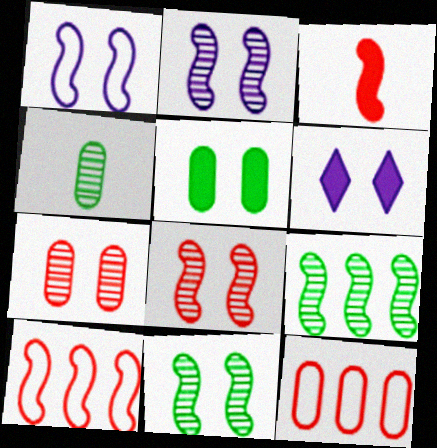[[1, 3, 9], 
[2, 8, 11], 
[3, 8, 10], 
[4, 6, 10]]